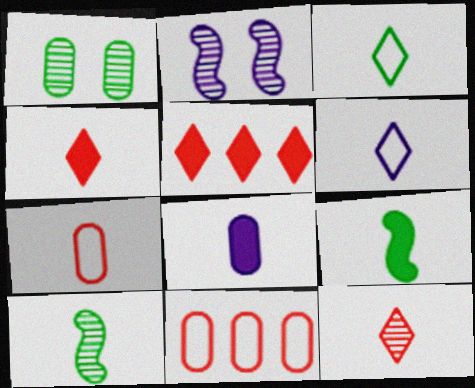[[1, 8, 11], 
[4, 8, 9]]